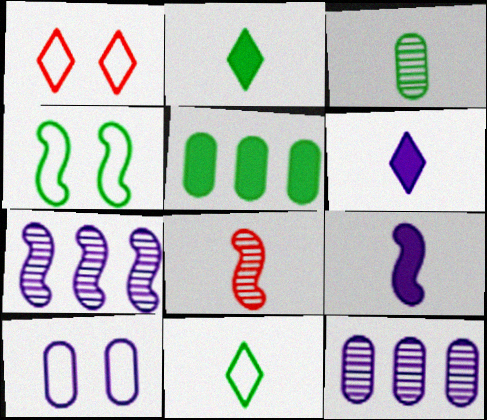[[1, 4, 10], 
[6, 7, 10]]